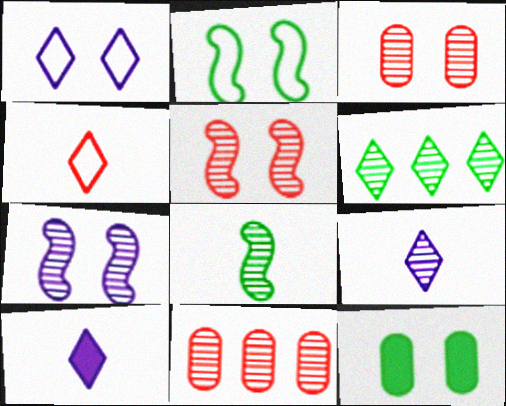[[1, 5, 12], 
[2, 10, 11]]